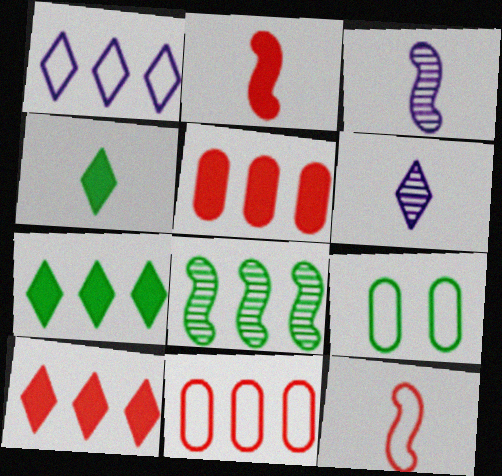[[1, 5, 8], 
[1, 9, 12], 
[3, 9, 10], 
[4, 8, 9]]